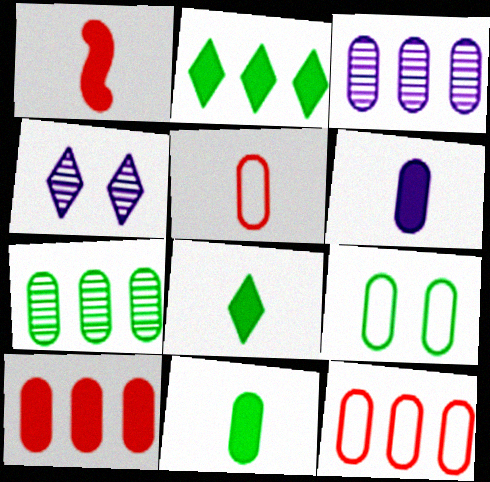[[1, 6, 8], 
[7, 9, 11]]